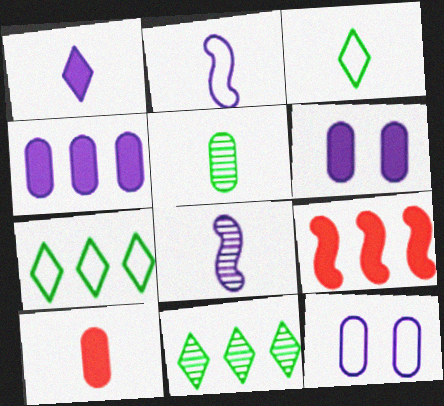[[3, 8, 10]]